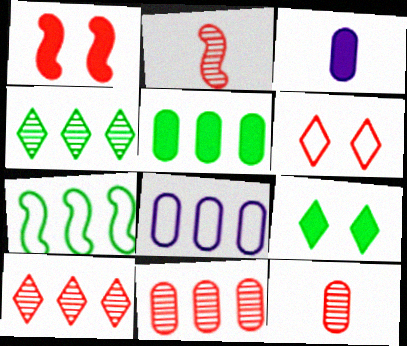[[2, 8, 9], 
[4, 5, 7], 
[5, 8, 11]]